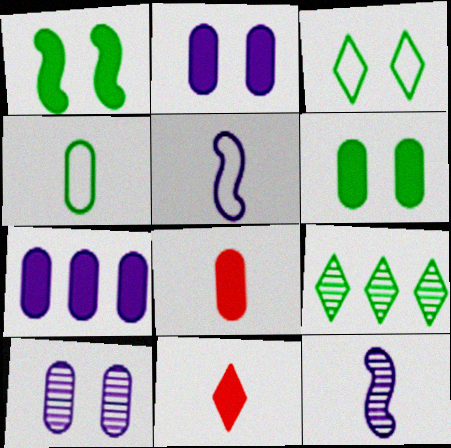[[1, 4, 9], 
[1, 7, 11], 
[4, 11, 12], 
[6, 7, 8]]